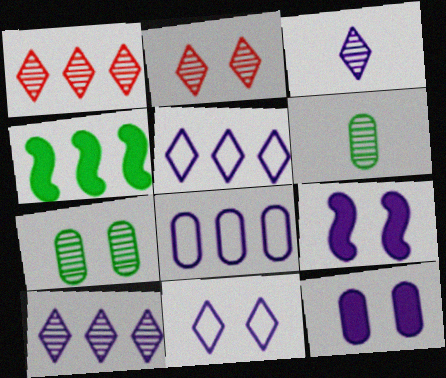[[1, 4, 8], 
[3, 8, 9]]